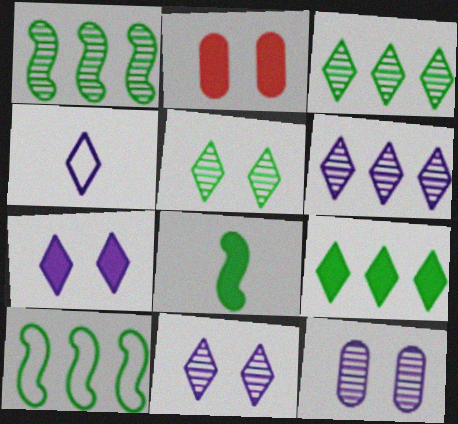[[1, 2, 4], 
[4, 6, 7]]